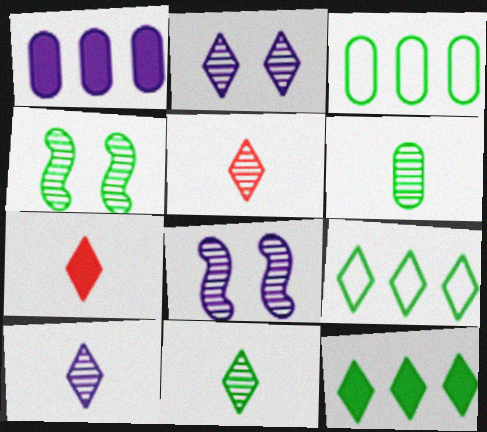[[2, 7, 9], 
[3, 7, 8], 
[5, 10, 11]]